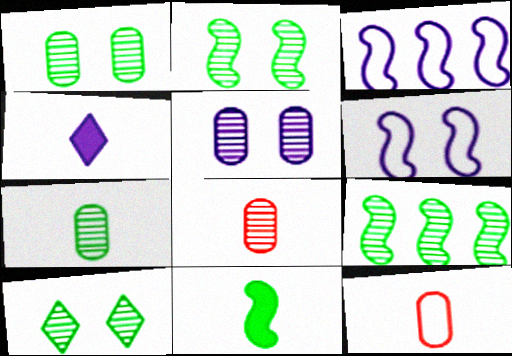[[1, 2, 10], 
[3, 4, 5], 
[7, 9, 10]]